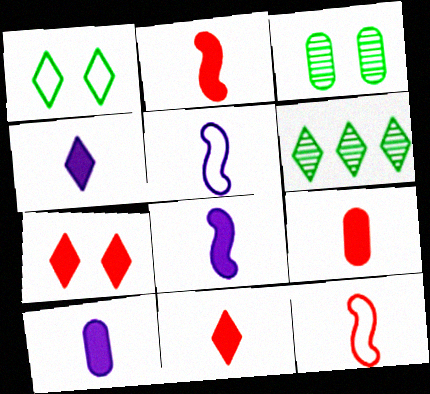[[2, 9, 11], 
[4, 8, 10]]